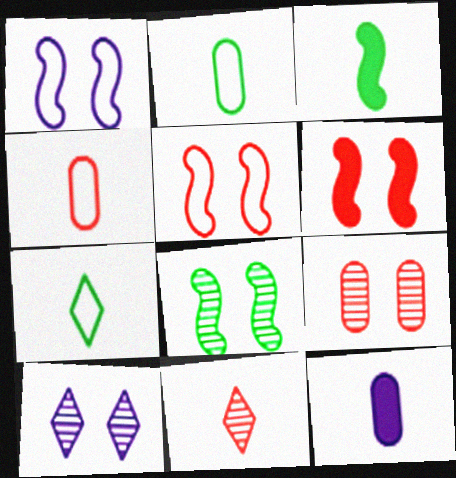[[1, 6, 8], 
[8, 9, 10]]